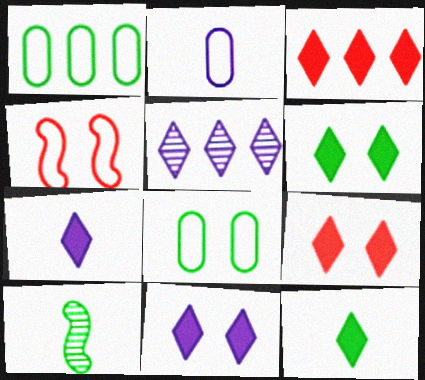[[1, 6, 10], 
[3, 6, 7], 
[3, 11, 12], 
[6, 9, 11]]